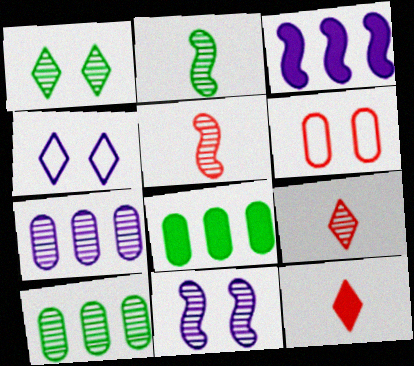[[1, 2, 10], 
[1, 5, 7], 
[4, 5, 8], 
[9, 10, 11]]